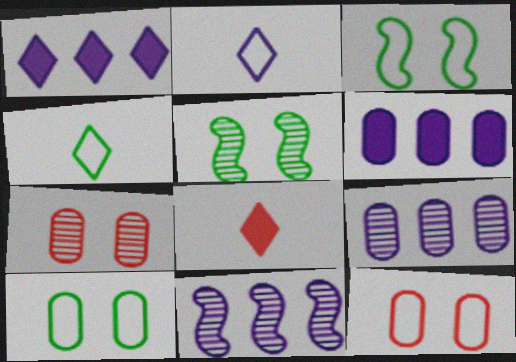[[3, 8, 9], 
[8, 10, 11]]